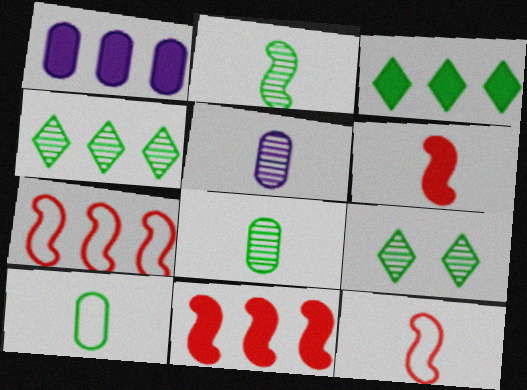[[1, 3, 11], 
[1, 4, 7], 
[1, 9, 12]]